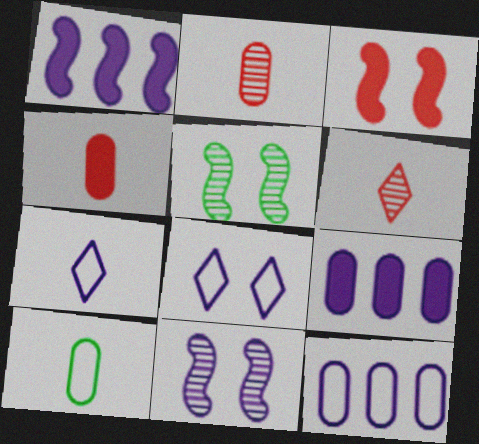[[7, 9, 11]]